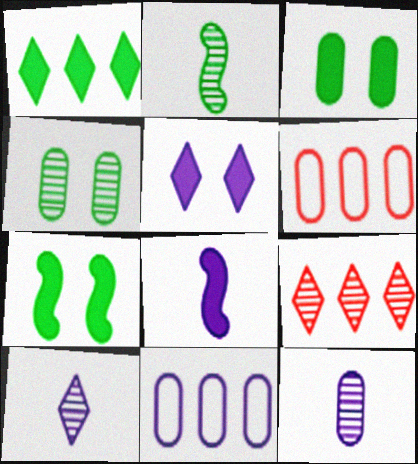[[2, 5, 6], 
[3, 6, 12], 
[6, 7, 10]]